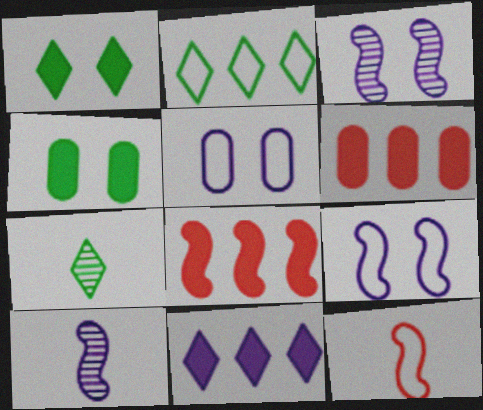[[1, 2, 7], 
[2, 5, 12], 
[5, 7, 8], 
[5, 10, 11], 
[6, 7, 9]]